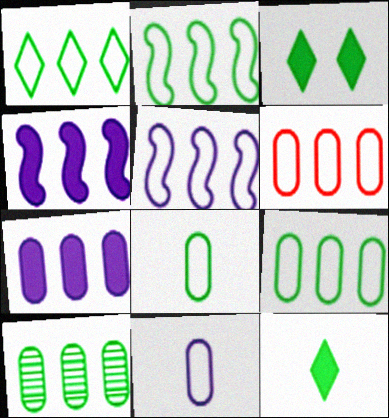[[1, 2, 9], 
[1, 5, 6], 
[6, 7, 10]]